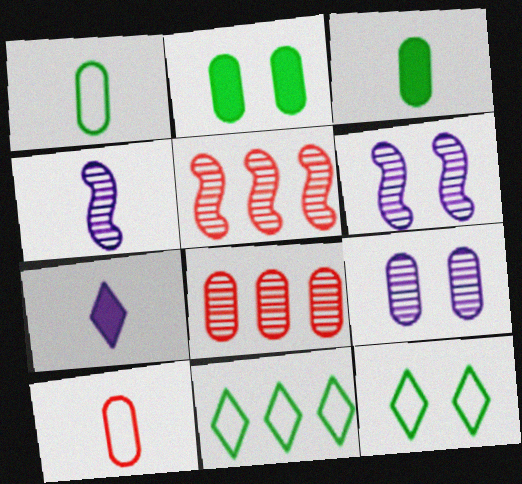[]